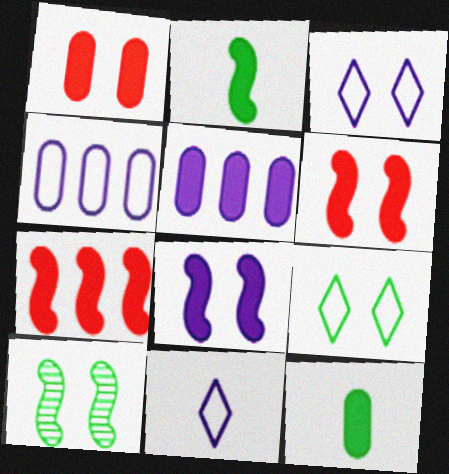[[1, 3, 10], 
[1, 5, 12], 
[2, 7, 8]]